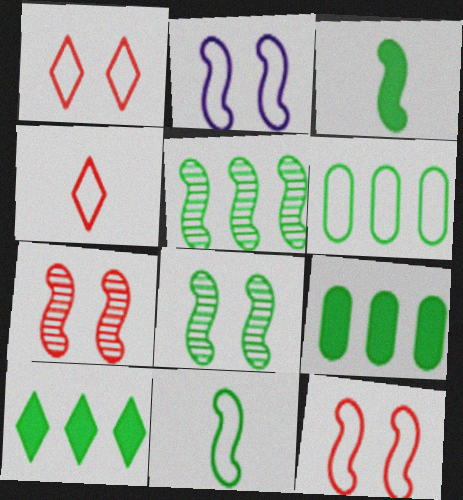[[2, 4, 6], 
[5, 6, 10]]